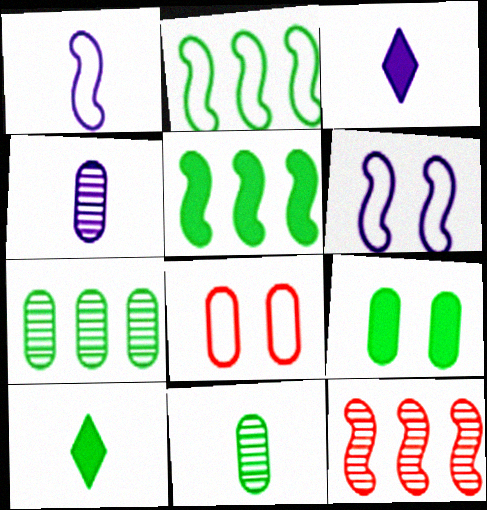[[1, 3, 4], 
[5, 9, 10]]